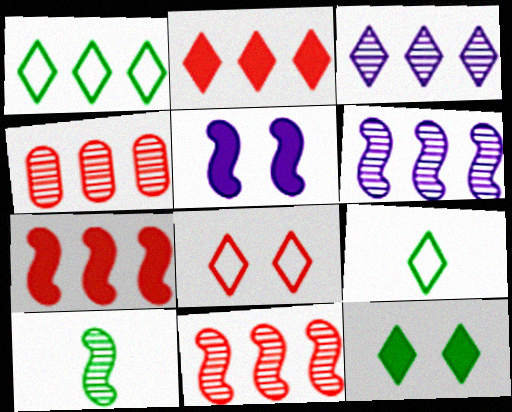[[1, 2, 3], 
[4, 5, 9]]